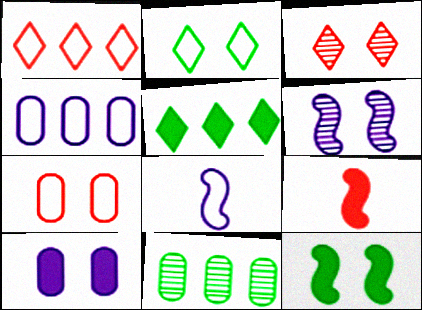[[5, 9, 10]]